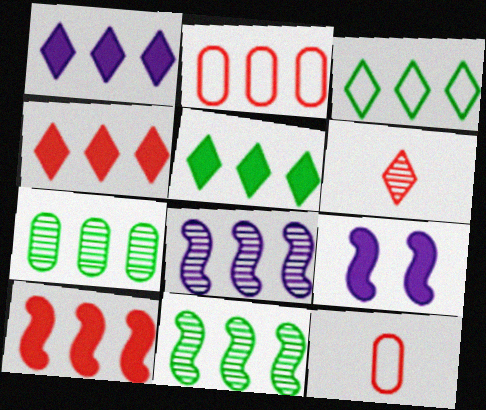[[1, 2, 11], 
[1, 4, 5], 
[2, 5, 8]]